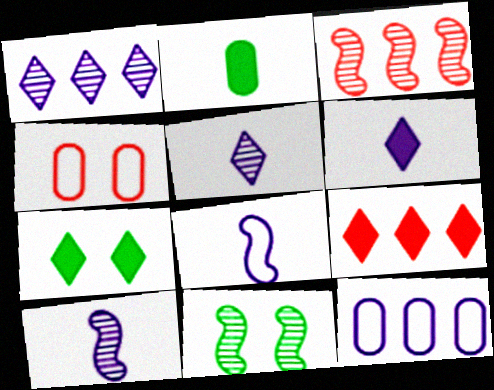[[3, 10, 11], 
[6, 7, 9]]